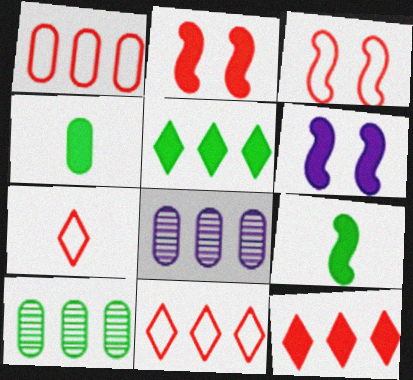[[1, 3, 7], 
[4, 6, 12], 
[6, 7, 10]]